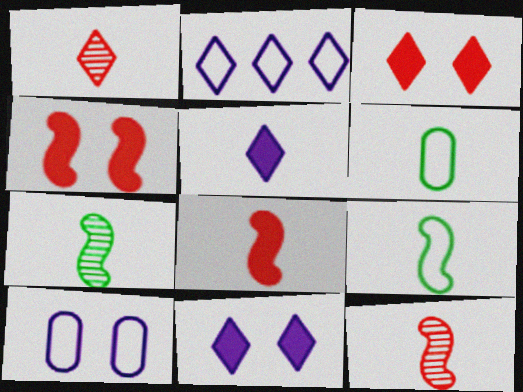[[5, 6, 12]]